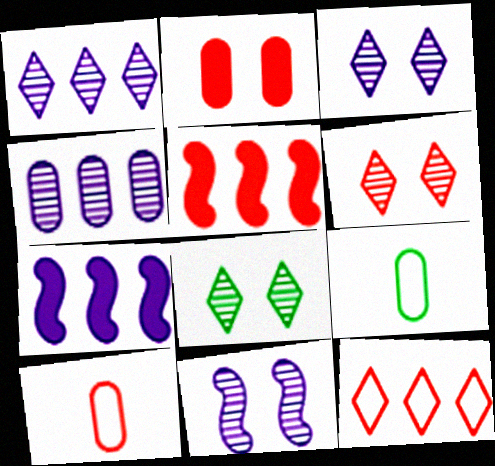[[2, 4, 9], 
[3, 5, 9], 
[3, 6, 8], 
[5, 6, 10], 
[6, 7, 9], 
[7, 8, 10]]